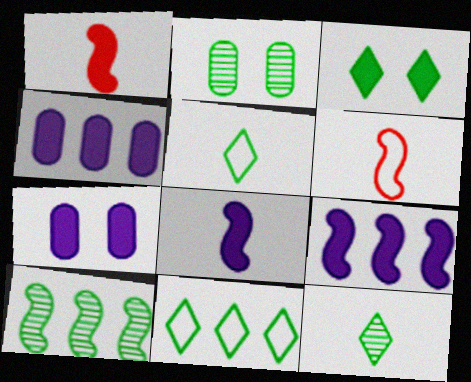[[1, 3, 4], 
[2, 10, 12], 
[3, 11, 12]]